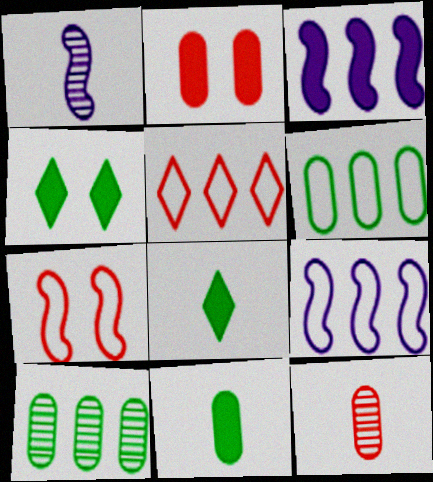[[2, 3, 8], 
[3, 5, 10], 
[4, 9, 12], 
[5, 6, 9]]